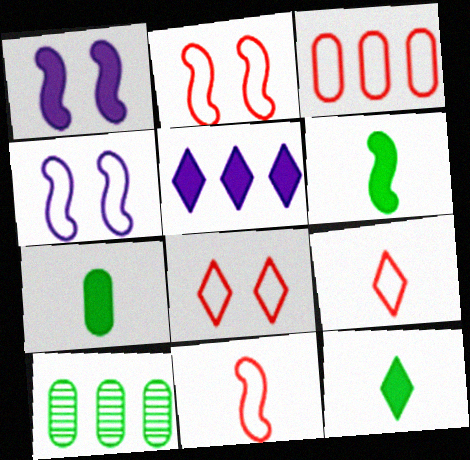[[1, 9, 10], 
[2, 3, 9], 
[3, 8, 11], 
[6, 7, 12]]